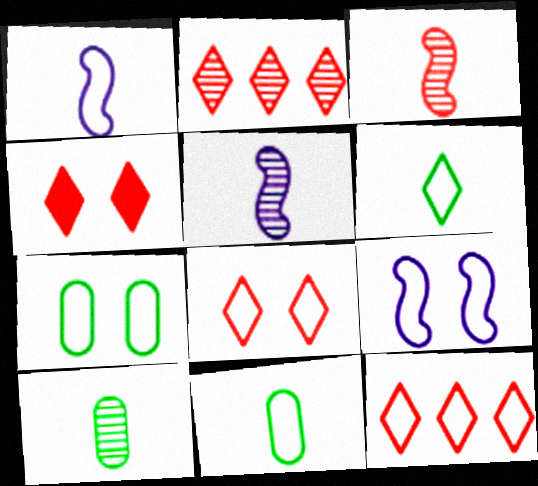[[1, 7, 12], 
[7, 8, 9], 
[9, 11, 12]]